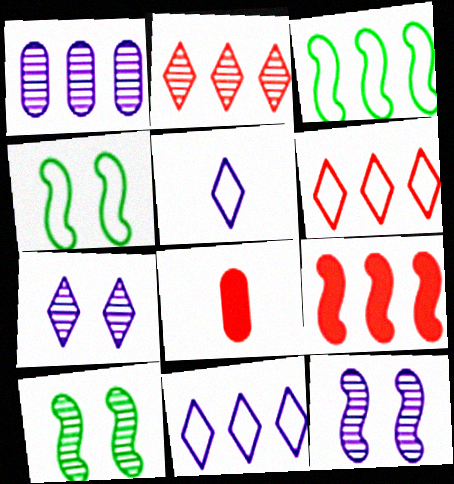[[3, 7, 8], 
[8, 10, 11]]